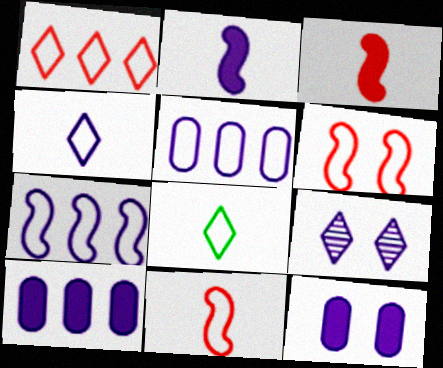[[2, 5, 9], 
[5, 6, 8]]